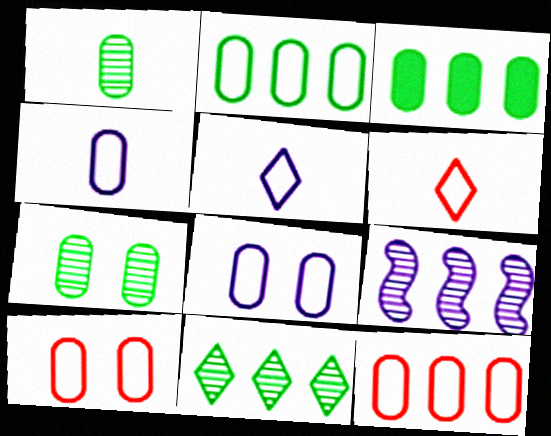[[2, 4, 10]]